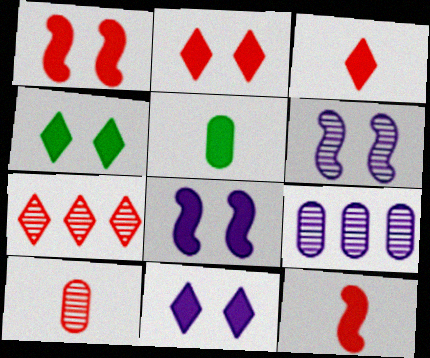[[2, 4, 11]]